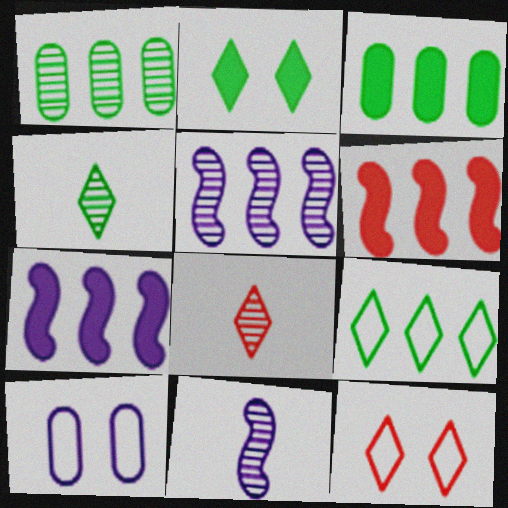[[2, 4, 9], 
[3, 11, 12], 
[4, 6, 10]]